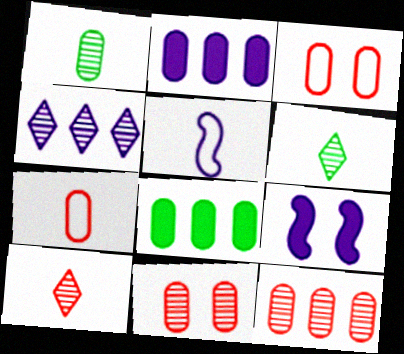[[1, 2, 3]]